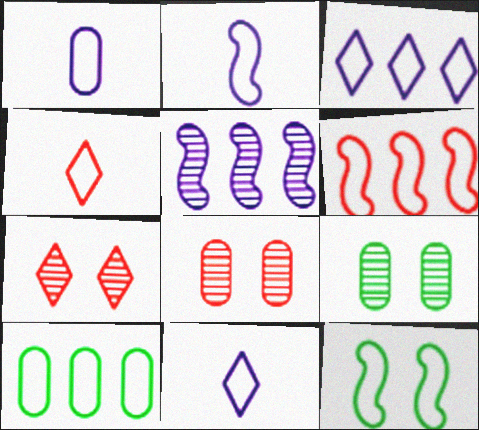[[1, 2, 11], 
[2, 6, 12], 
[3, 6, 10]]